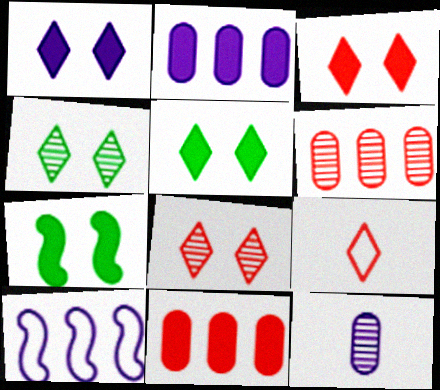[[1, 3, 5], 
[1, 10, 12]]